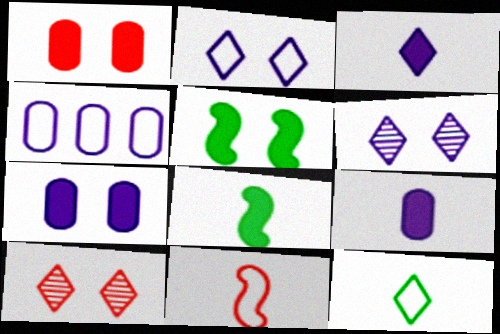[[4, 8, 10]]